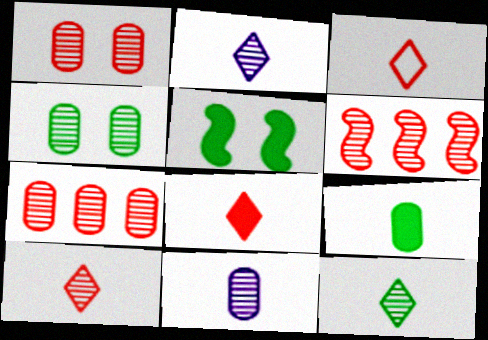[[1, 6, 10], 
[2, 4, 6], 
[2, 10, 12], 
[3, 8, 10], 
[4, 7, 11]]